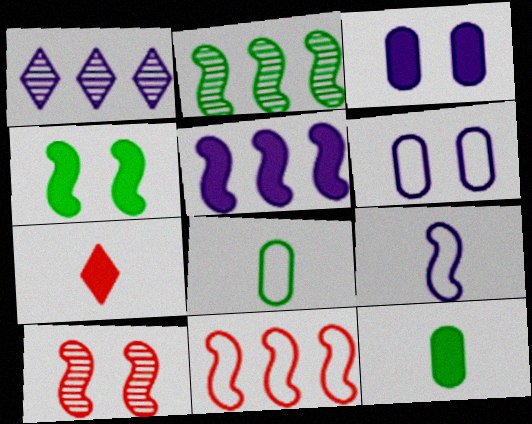[[1, 3, 9], 
[2, 5, 11], 
[2, 6, 7]]